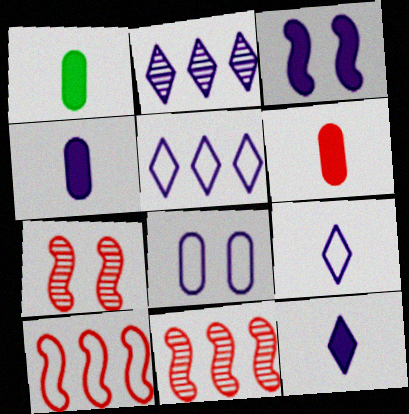[[1, 4, 6], 
[1, 5, 7]]